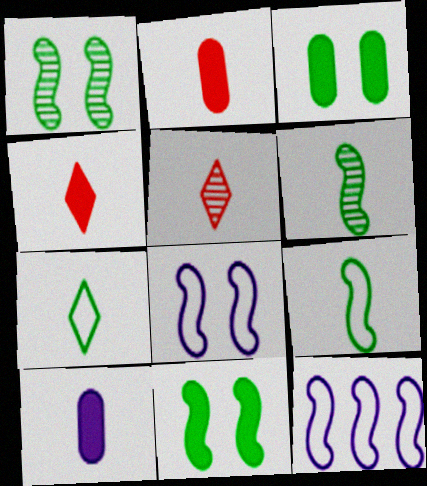[[3, 5, 12], 
[5, 9, 10]]